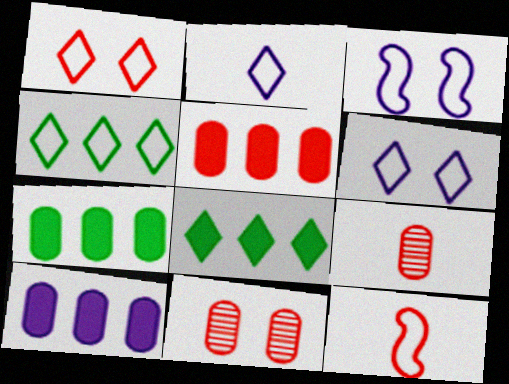[[1, 2, 4], 
[3, 8, 9], 
[5, 7, 10]]